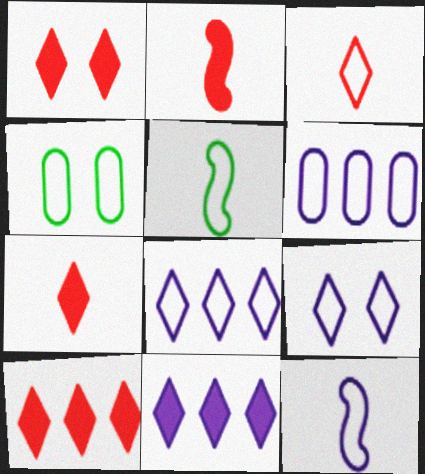[[1, 7, 10], 
[6, 9, 12]]